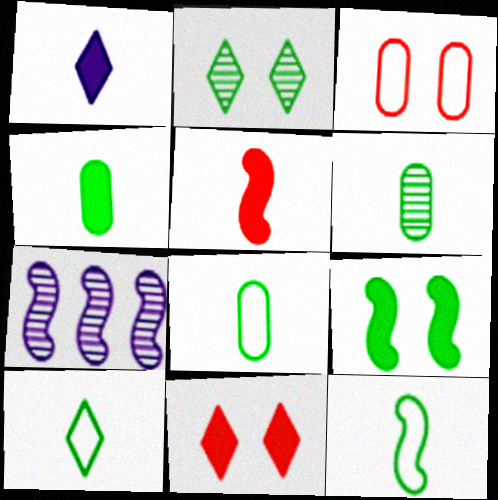[[1, 4, 5], 
[4, 6, 8], 
[7, 8, 11], 
[8, 10, 12]]